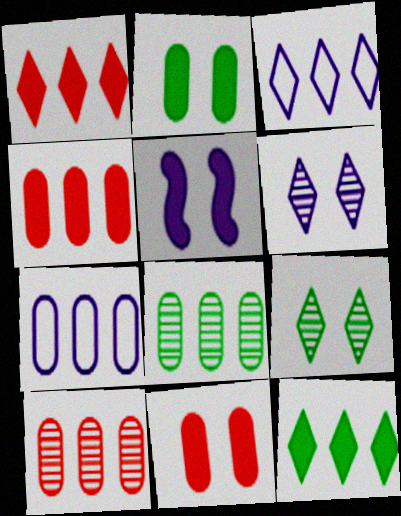[[4, 7, 8]]